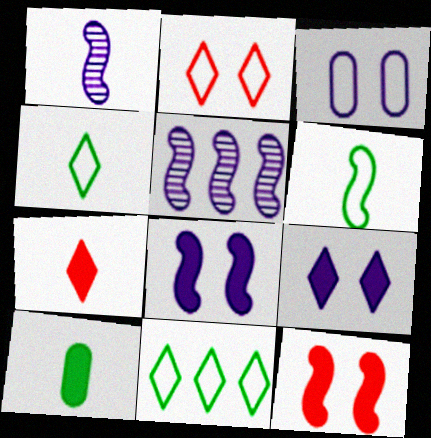[[2, 5, 10], 
[5, 6, 12]]